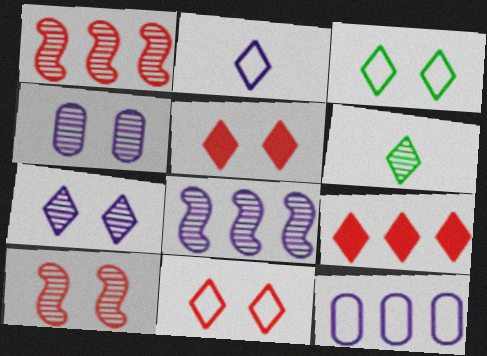[[1, 4, 6], 
[3, 5, 7]]